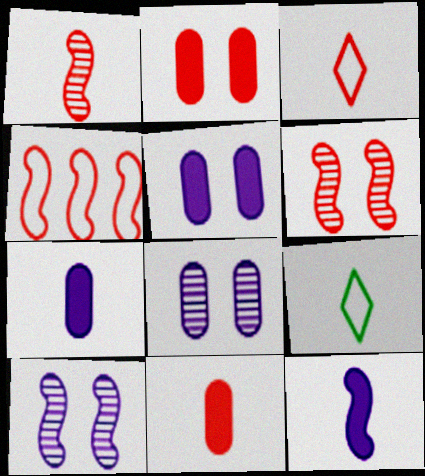[[1, 3, 11], 
[1, 7, 9]]